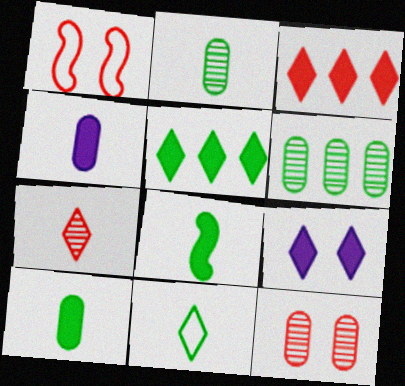[[2, 8, 11]]